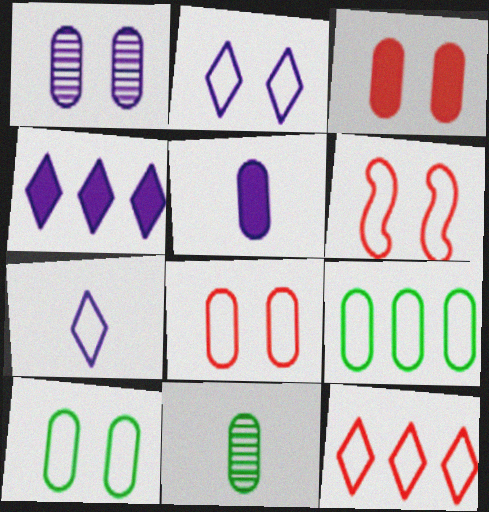[[1, 3, 10], 
[2, 6, 10], 
[4, 6, 11], 
[6, 7, 9]]